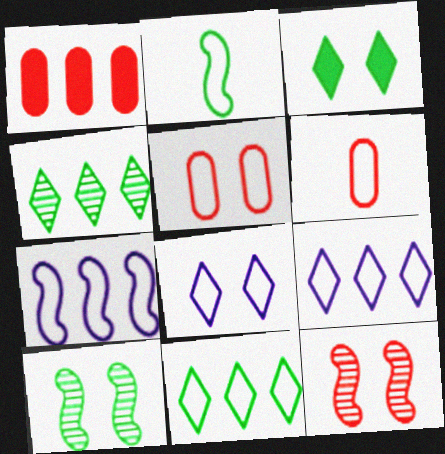[[1, 4, 7], 
[2, 5, 9]]